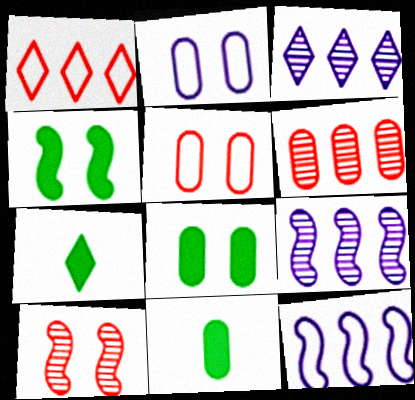[[2, 6, 11], 
[5, 7, 9]]